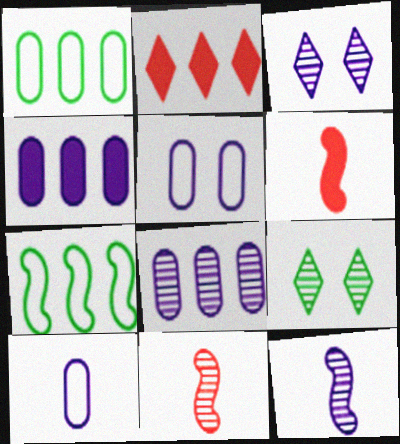[[1, 3, 6], 
[2, 7, 8], 
[3, 8, 12], 
[8, 9, 11]]